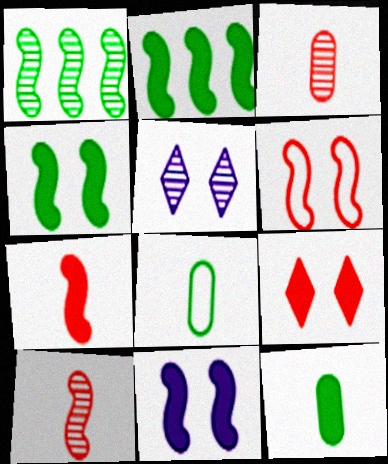[[1, 3, 5], 
[2, 7, 11]]